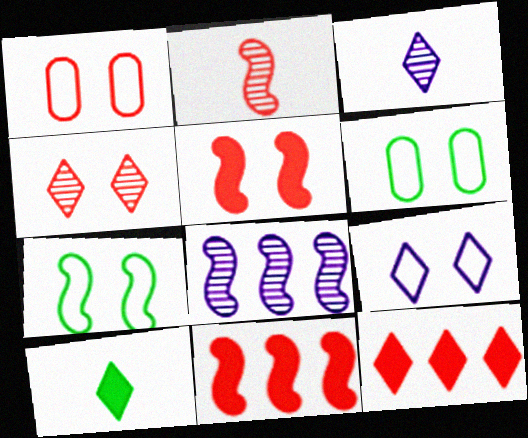[[1, 2, 12], 
[1, 4, 5], 
[1, 7, 9], 
[1, 8, 10], 
[3, 6, 11]]